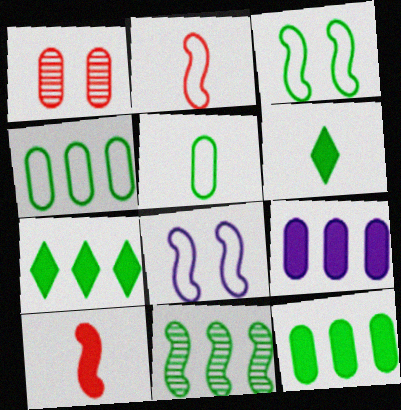[[1, 5, 9], 
[4, 7, 11], 
[8, 10, 11]]